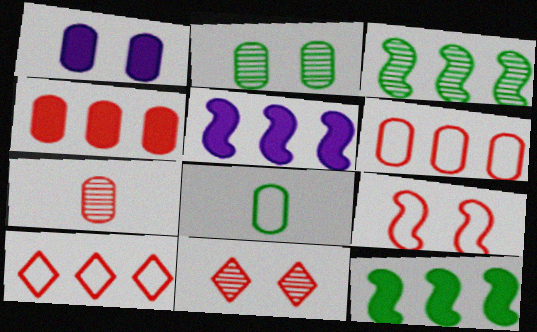[[5, 8, 11]]